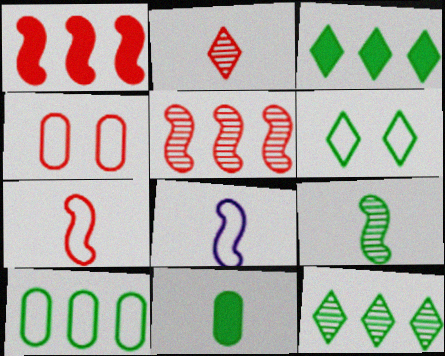[[1, 2, 4], 
[2, 8, 11]]